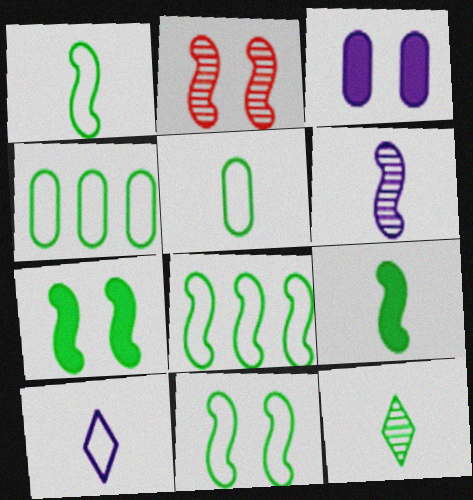[[1, 8, 11], 
[4, 7, 12], 
[5, 9, 12]]